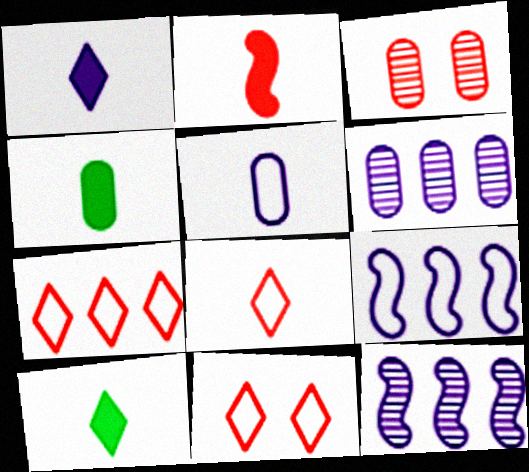[[1, 2, 4], 
[2, 3, 7], 
[3, 9, 10], 
[4, 11, 12], 
[7, 8, 11]]